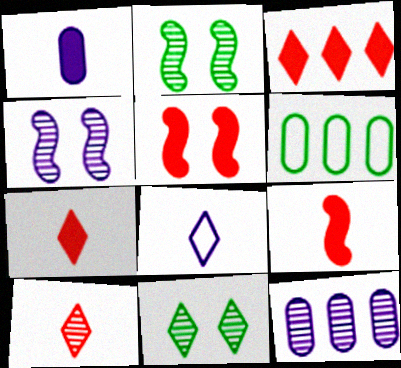[[2, 10, 12], 
[3, 8, 11], 
[4, 6, 7]]